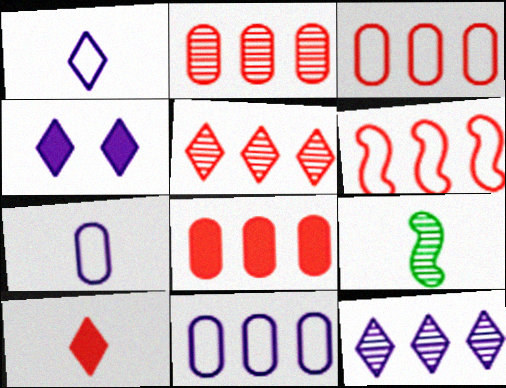[[1, 4, 12], 
[2, 3, 8], 
[3, 4, 9], 
[5, 6, 8], 
[7, 9, 10]]